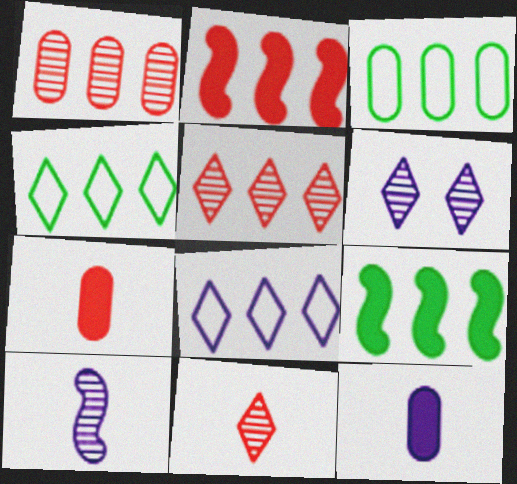[[1, 8, 9]]